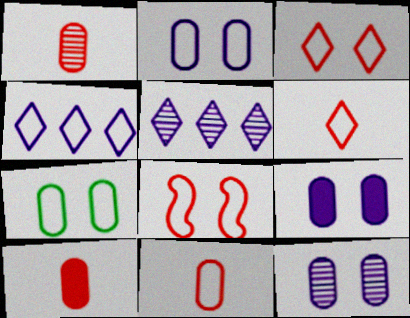[[1, 10, 11], 
[2, 9, 12]]